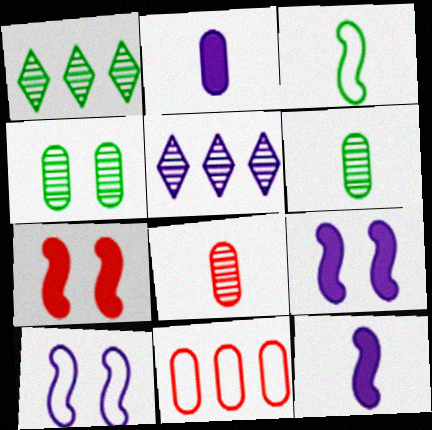[[2, 4, 11], 
[2, 5, 10]]